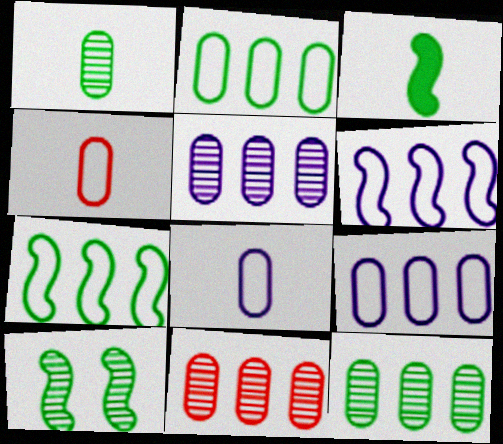[[3, 7, 10], 
[5, 11, 12]]